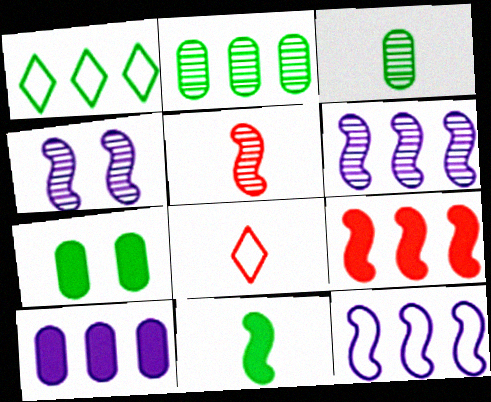[[6, 7, 8]]